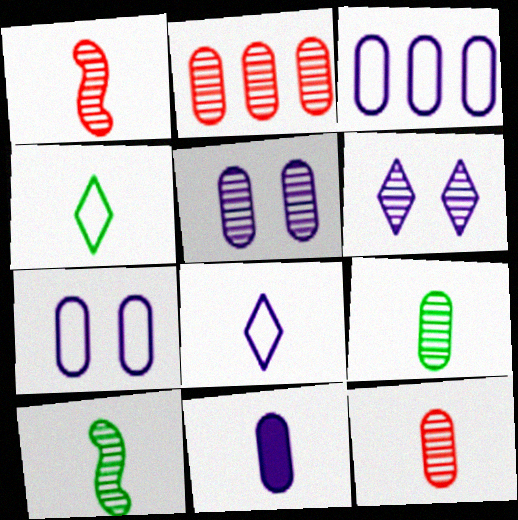[[1, 4, 11], 
[2, 5, 9], 
[2, 6, 10], 
[3, 5, 11]]